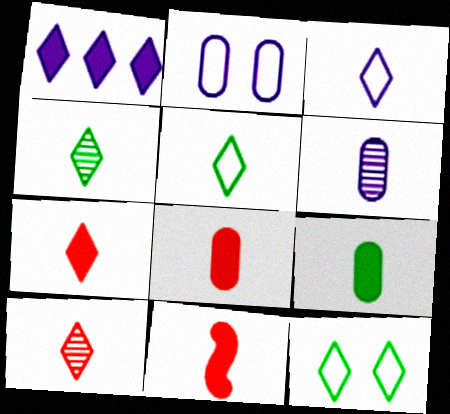[[1, 10, 12], 
[3, 4, 7], 
[5, 6, 11], 
[7, 8, 11]]